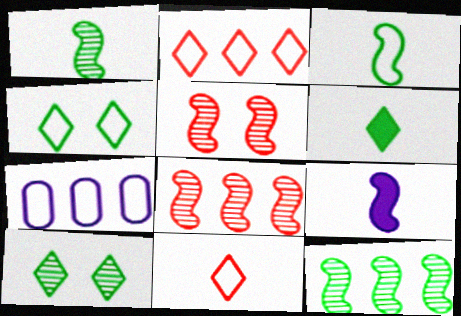[[5, 6, 7]]